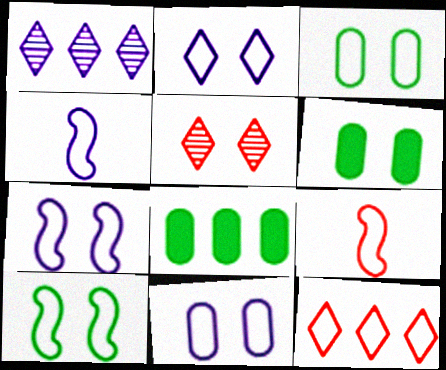[[1, 6, 9], 
[2, 7, 11], 
[3, 4, 12], 
[4, 5, 8], 
[5, 6, 7]]